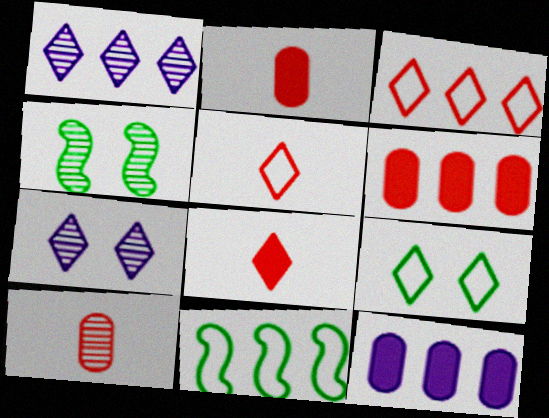[[1, 4, 10], 
[1, 6, 11], 
[1, 8, 9], 
[2, 7, 11], 
[4, 5, 12]]